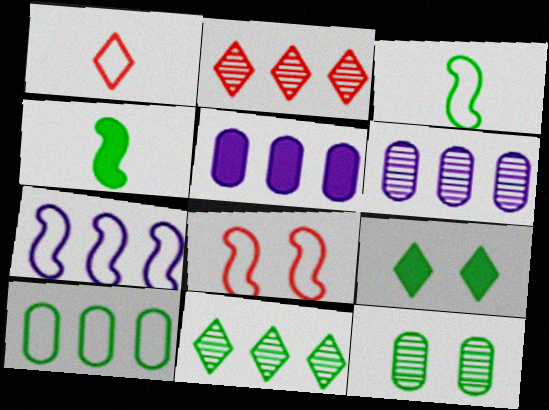[[3, 7, 8]]